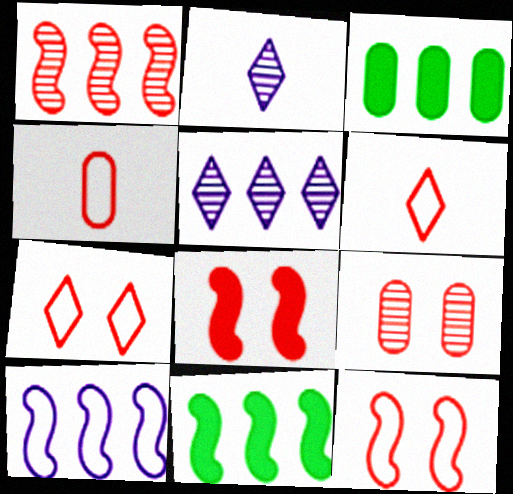[[1, 10, 11], 
[2, 3, 12], 
[7, 8, 9]]